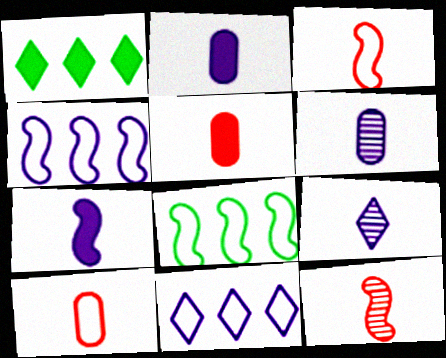[]